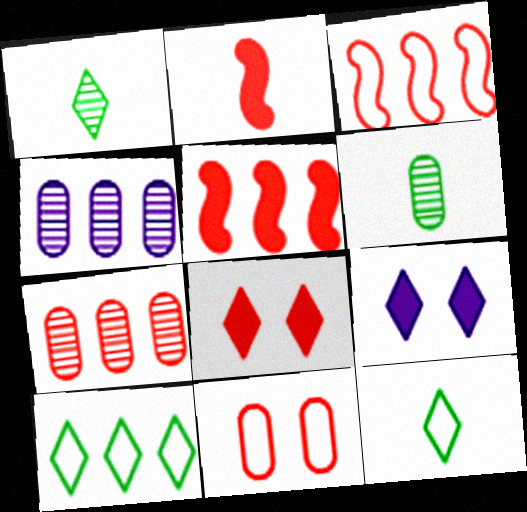[[3, 6, 9], 
[4, 5, 10]]